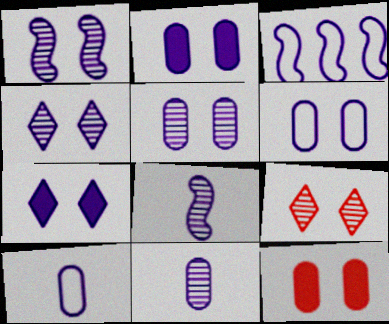[[1, 4, 5], 
[1, 6, 7], 
[2, 5, 6], 
[3, 7, 11]]